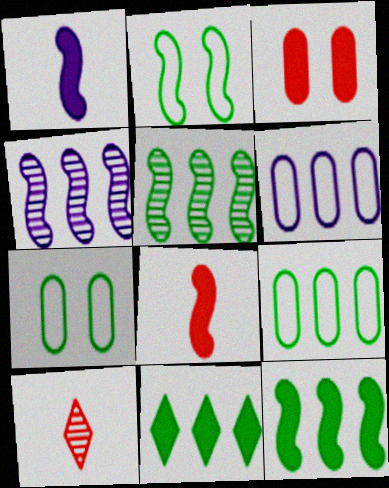[[1, 3, 11], 
[2, 4, 8], 
[5, 9, 11]]